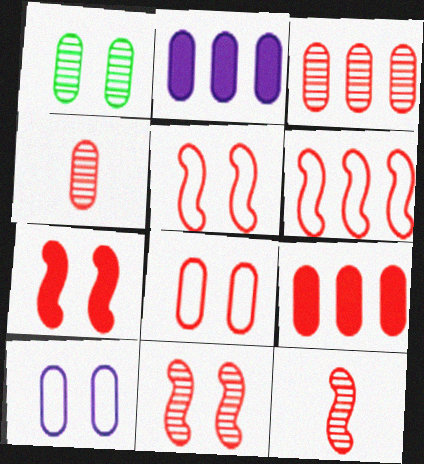[[4, 8, 9], 
[5, 7, 11], 
[6, 7, 12]]